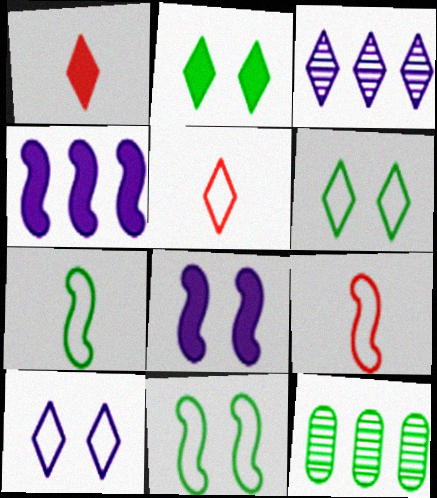[[1, 3, 6], 
[2, 3, 5], 
[2, 7, 12], 
[5, 8, 12]]